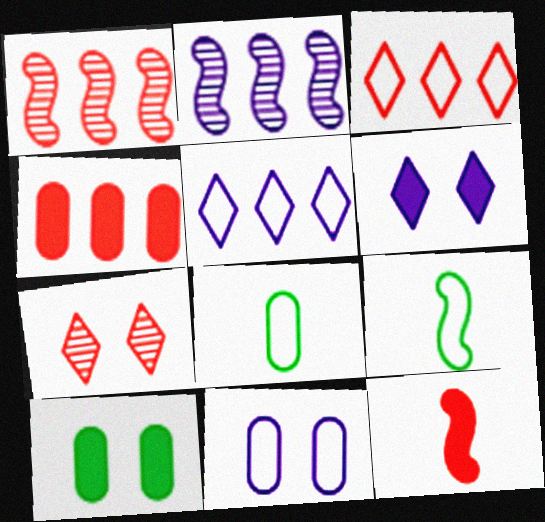[[1, 3, 4], 
[1, 6, 8], 
[3, 9, 11]]